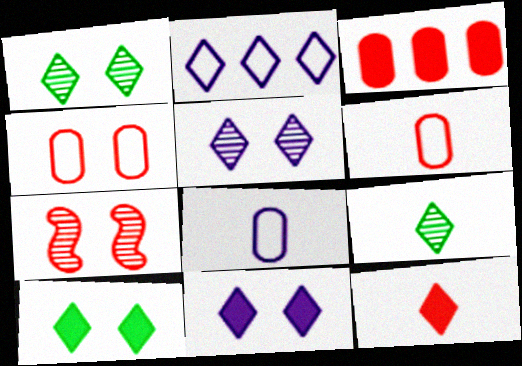[[1, 2, 12]]